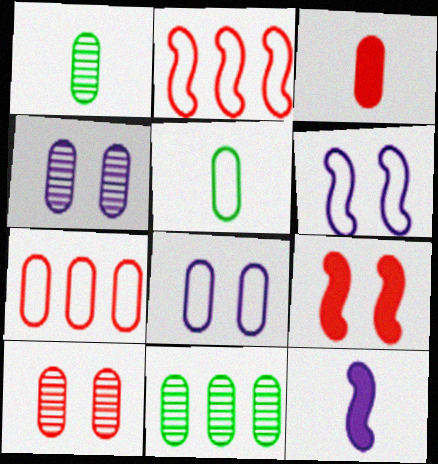[[3, 7, 10], 
[3, 8, 11], 
[5, 7, 8]]